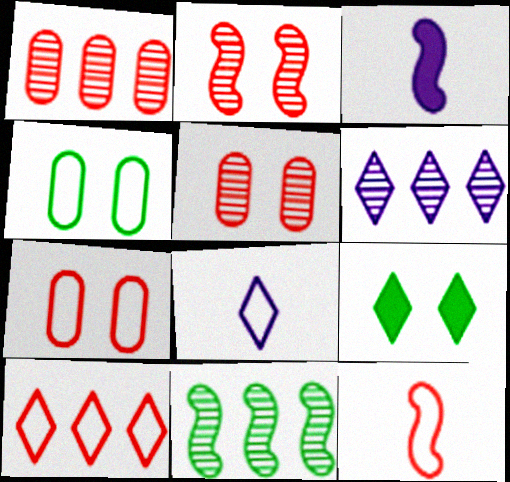[[1, 6, 11], 
[7, 10, 12]]